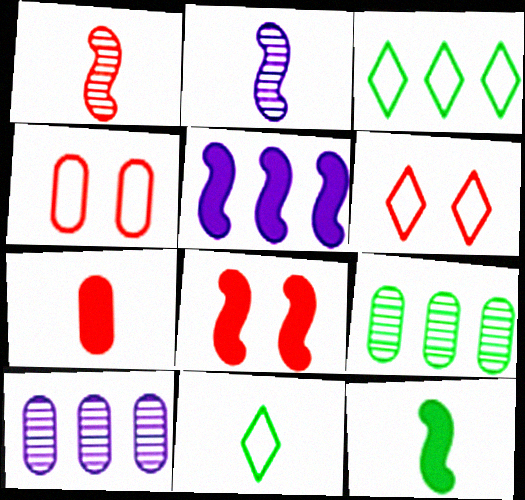[[2, 7, 11], 
[5, 8, 12], 
[6, 10, 12], 
[8, 10, 11]]